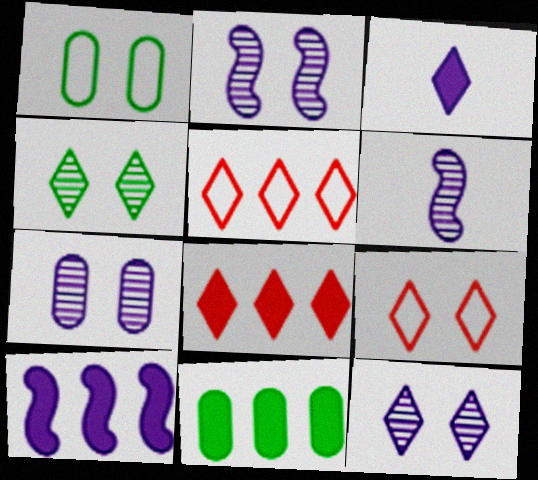[[1, 6, 8], 
[2, 7, 12], 
[3, 4, 5], 
[6, 9, 11], 
[8, 10, 11]]